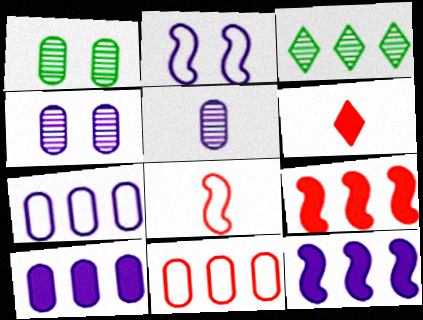[[3, 7, 9], 
[3, 11, 12]]